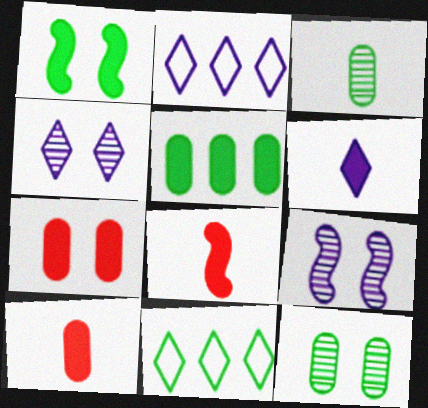[[1, 3, 11], 
[2, 4, 6], 
[2, 8, 12], 
[9, 10, 11]]